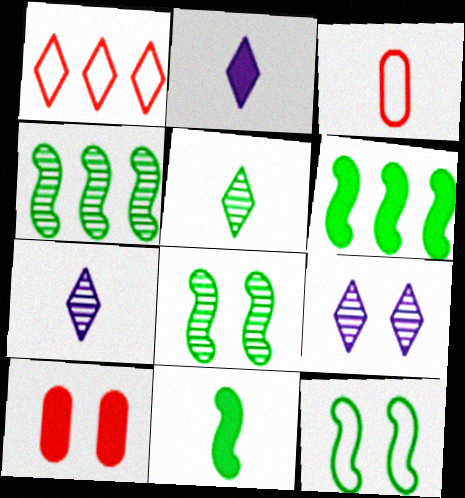[[2, 6, 10], 
[3, 6, 9], 
[3, 7, 11], 
[4, 11, 12], 
[9, 10, 12]]